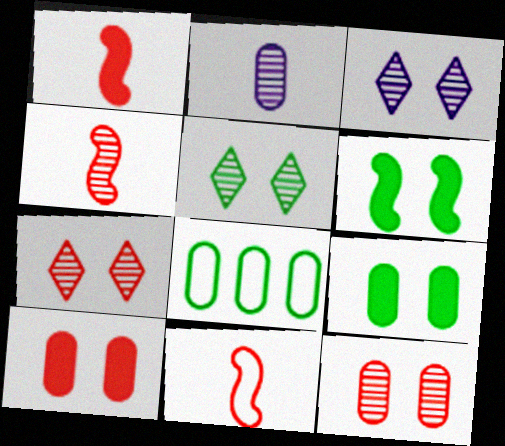[[1, 3, 8], 
[1, 4, 11], 
[2, 8, 10], 
[3, 5, 7]]